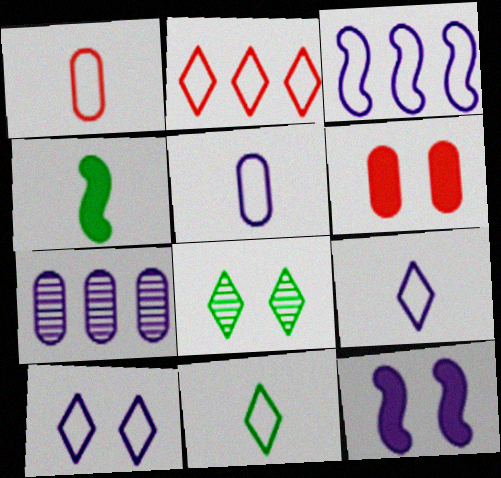[[2, 10, 11], 
[3, 5, 10], 
[7, 9, 12]]